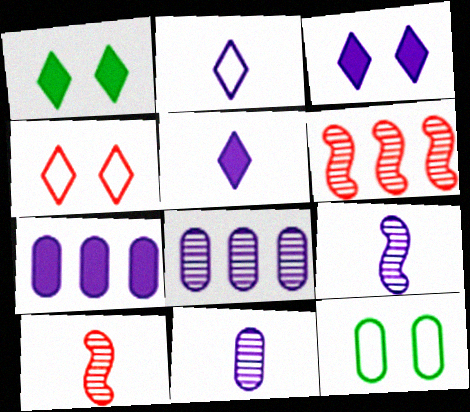[[5, 6, 12]]